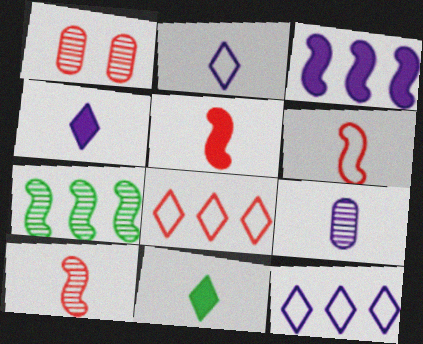[[1, 5, 8], 
[5, 6, 10], 
[6, 9, 11]]